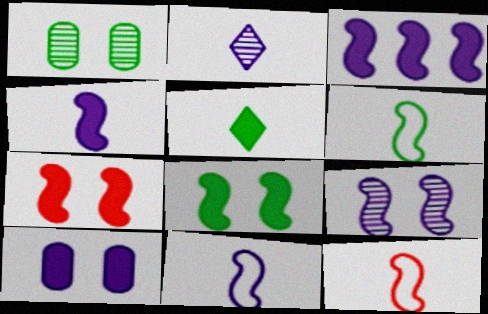[[3, 9, 11], 
[6, 11, 12]]